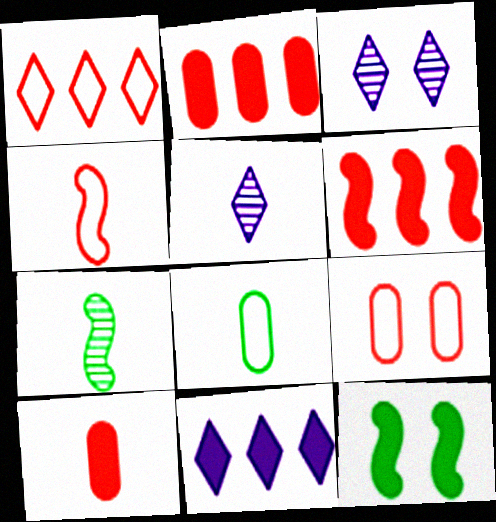[[1, 4, 9], 
[3, 6, 8], 
[3, 9, 12], 
[7, 9, 11], 
[10, 11, 12]]